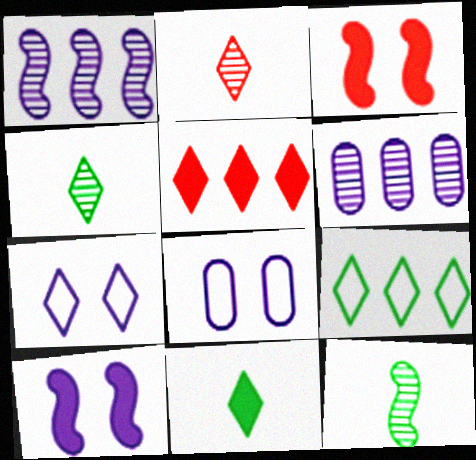[[4, 5, 7], 
[5, 8, 12]]